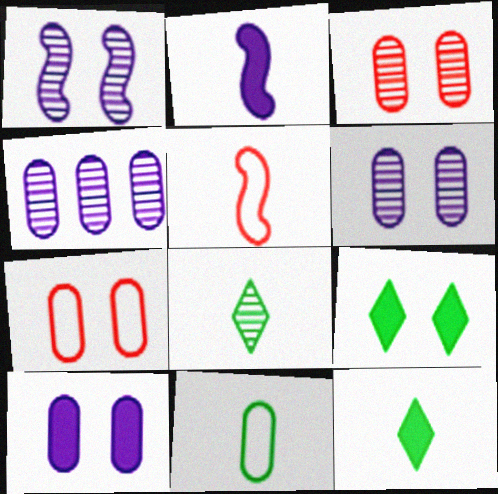[[1, 7, 9], 
[4, 5, 9]]